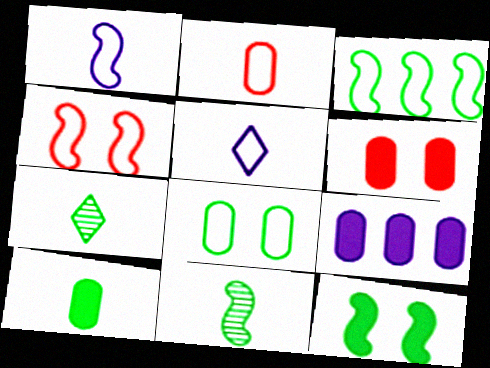[[1, 3, 4], 
[3, 11, 12], 
[4, 7, 9], 
[6, 9, 10]]